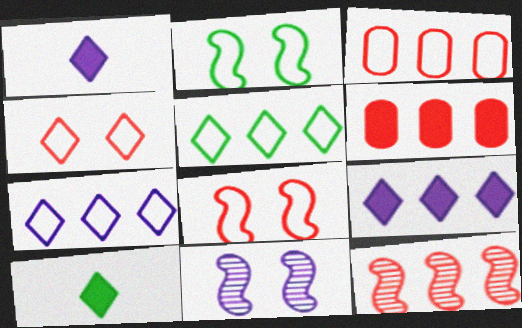[[3, 10, 11]]